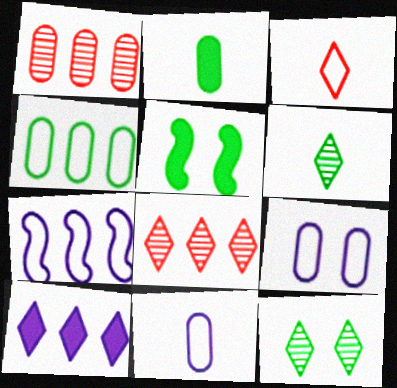[[1, 2, 9], 
[3, 10, 12], 
[4, 5, 6], 
[5, 8, 11]]